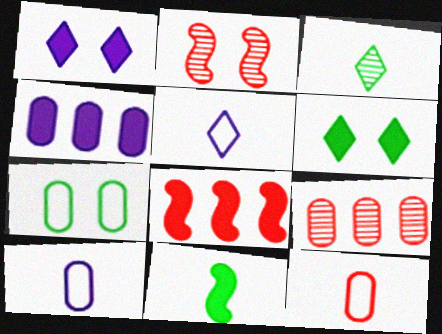[[1, 2, 7]]